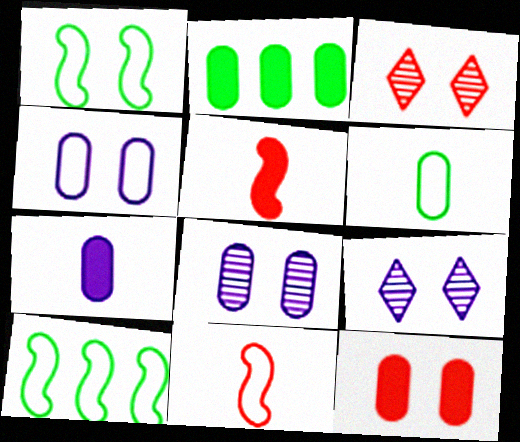[[1, 9, 12], 
[2, 7, 12], 
[2, 9, 11], 
[3, 7, 10]]